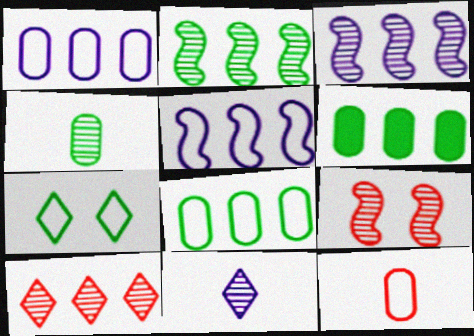[[5, 6, 10], 
[5, 7, 12]]